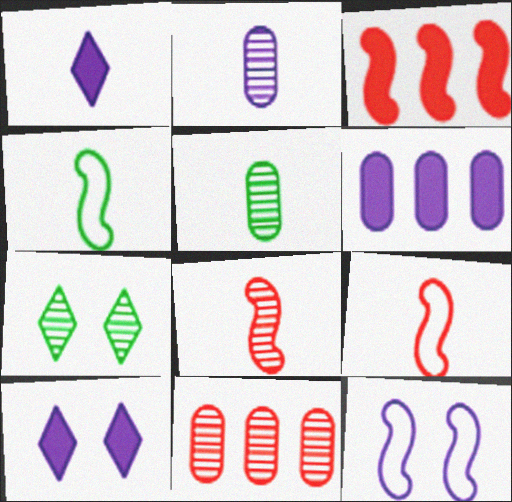[[1, 5, 9], 
[4, 10, 11], 
[6, 7, 9]]